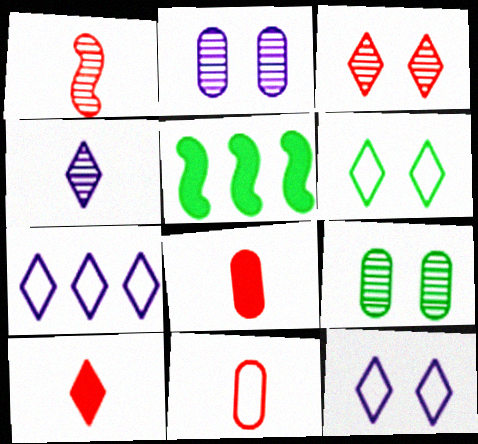[[1, 10, 11]]